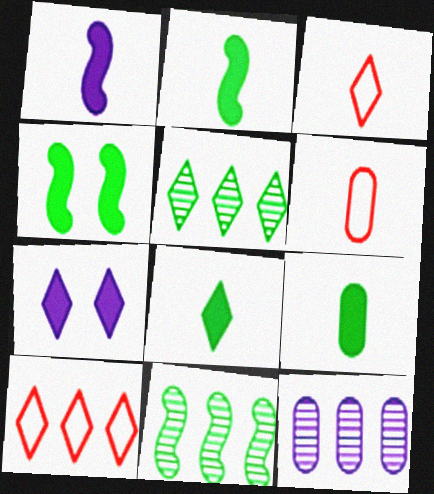[[2, 8, 9], 
[3, 4, 12], 
[3, 5, 7], 
[6, 7, 11]]